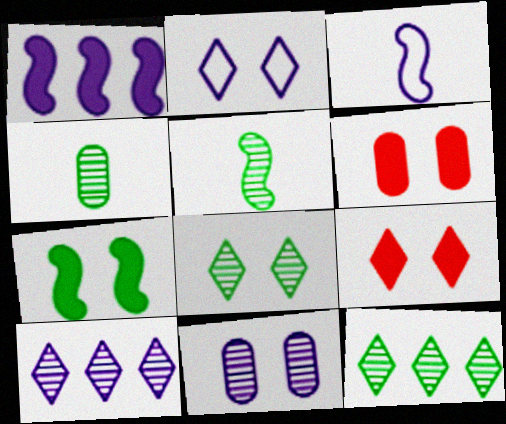[[2, 8, 9], 
[3, 6, 12]]